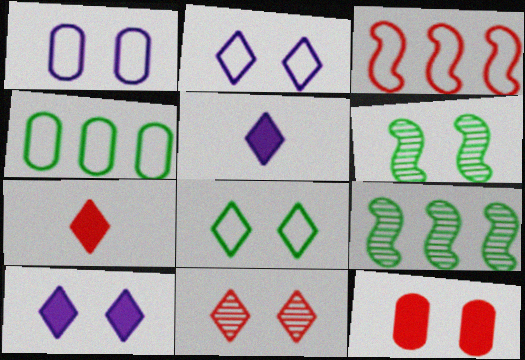[[1, 7, 9], 
[2, 6, 12], 
[8, 10, 11]]